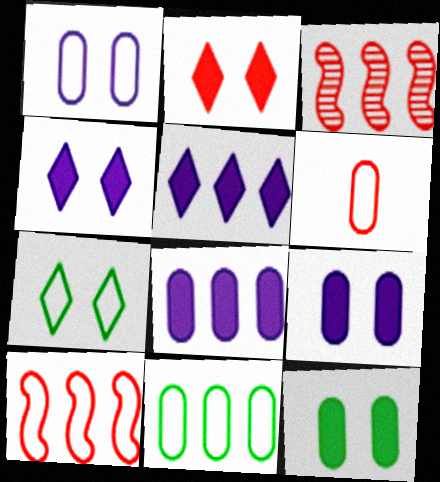[[1, 6, 11], 
[2, 3, 6], 
[3, 5, 11]]